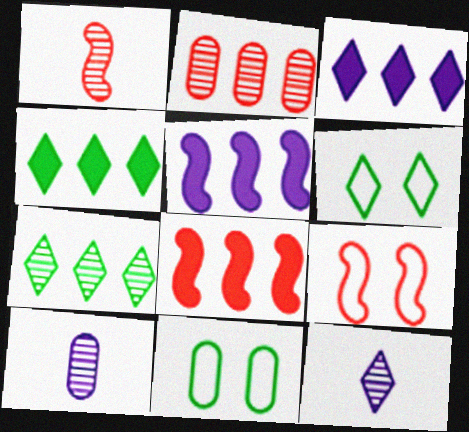[[1, 3, 11], 
[1, 8, 9], 
[4, 9, 10], 
[6, 8, 10], 
[8, 11, 12]]